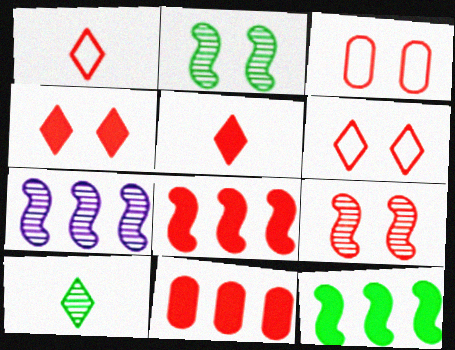[[1, 9, 11], 
[3, 4, 9]]